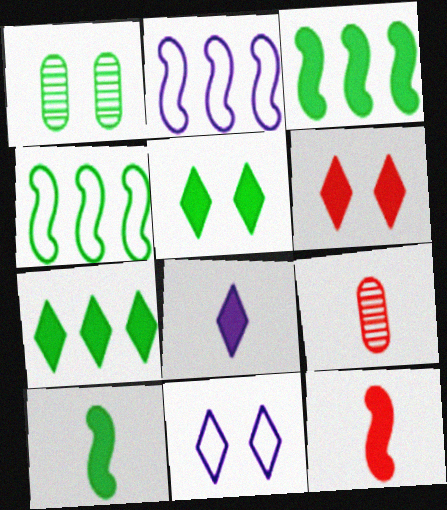[[2, 5, 9], 
[3, 9, 11], 
[6, 7, 8]]